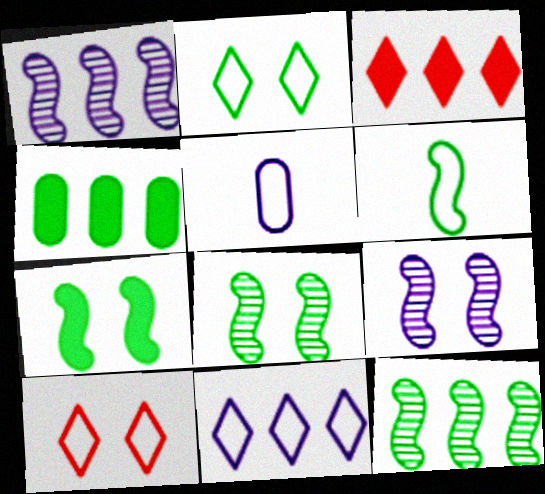[[3, 5, 8], 
[6, 7, 12]]